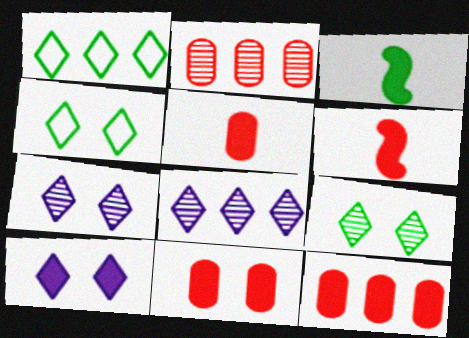[[3, 10, 12], 
[5, 11, 12]]